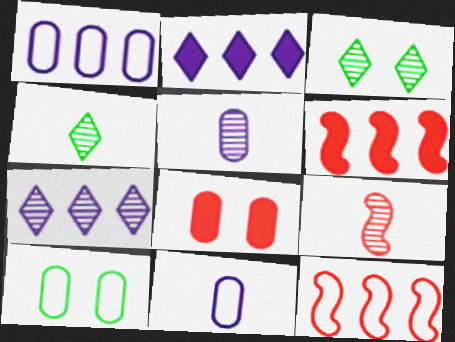[[2, 9, 10], 
[3, 6, 11], 
[4, 5, 9]]